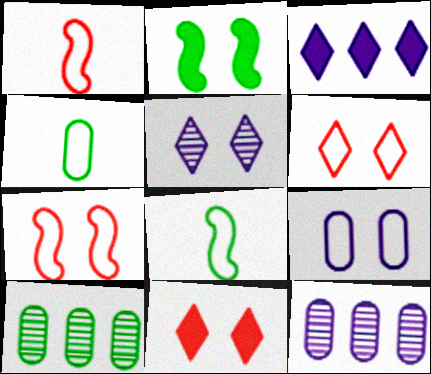[[8, 11, 12]]